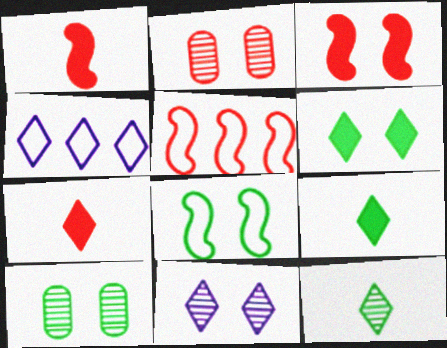[[1, 4, 10], 
[2, 5, 7], 
[6, 8, 10]]